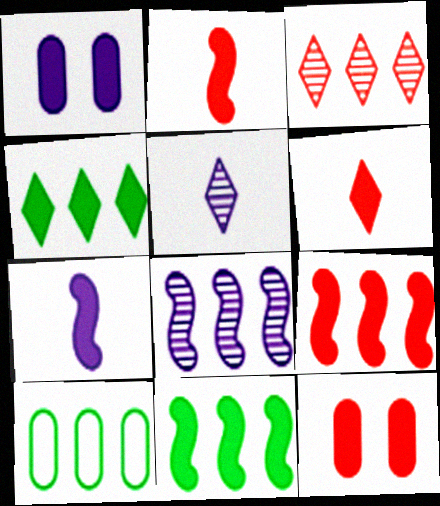[[1, 2, 4], 
[1, 6, 11], 
[4, 7, 12], 
[6, 9, 12]]